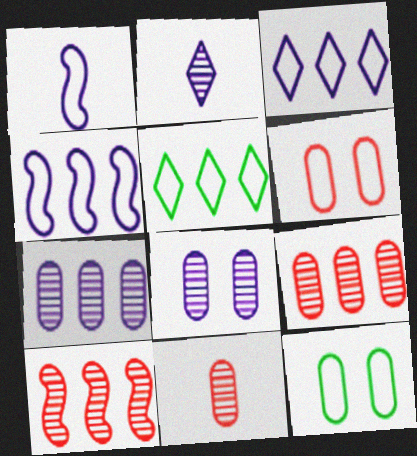[[1, 5, 6]]